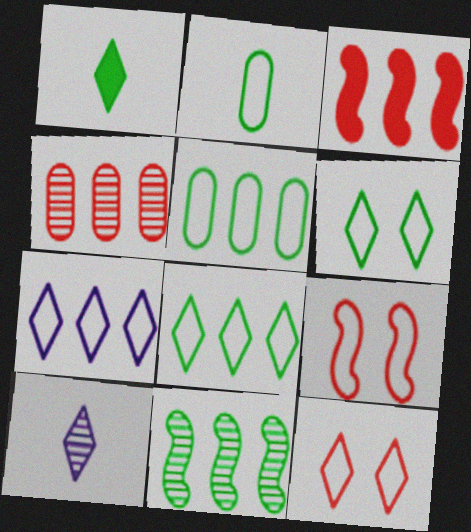[[2, 7, 9]]